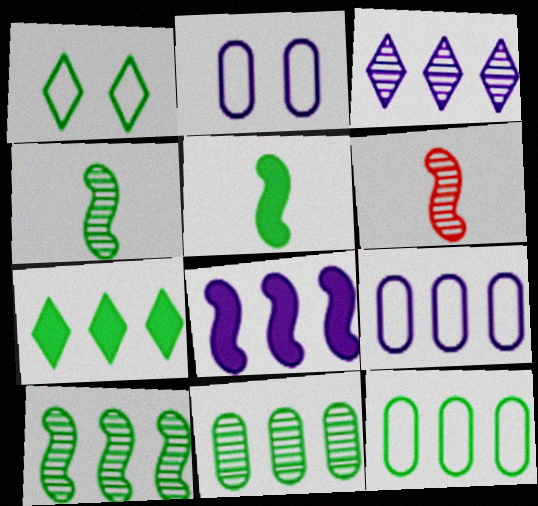[[1, 5, 11], 
[2, 6, 7], 
[3, 8, 9], 
[7, 10, 12]]